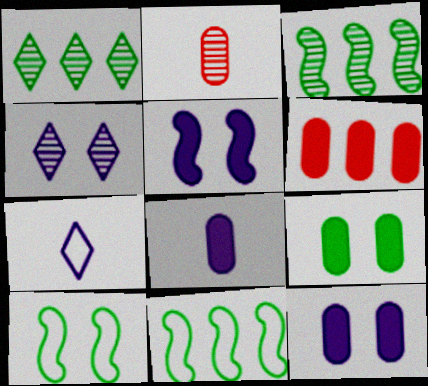[[2, 3, 4], 
[6, 8, 9]]